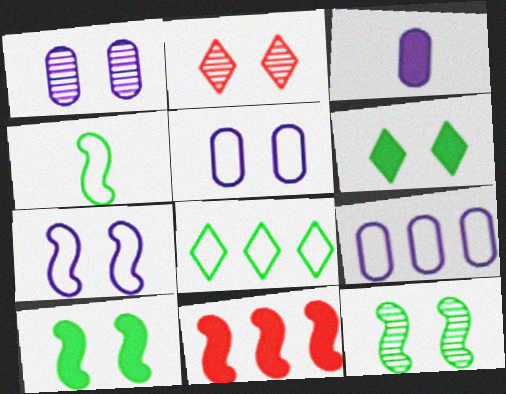[[1, 2, 12], 
[1, 3, 9], 
[2, 5, 10], 
[3, 6, 11]]